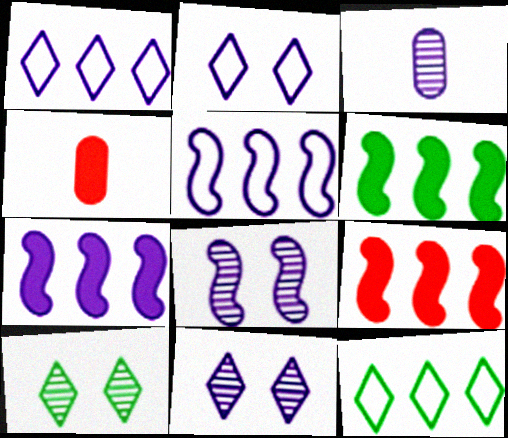[[2, 3, 7], 
[4, 5, 10], 
[4, 8, 12], 
[6, 7, 9]]